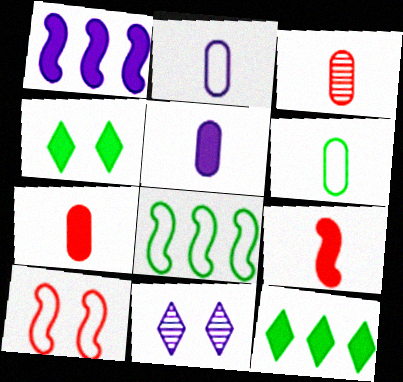[[1, 2, 11], 
[1, 4, 7], 
[3, 5, 6], 
[7, 8, 11]]